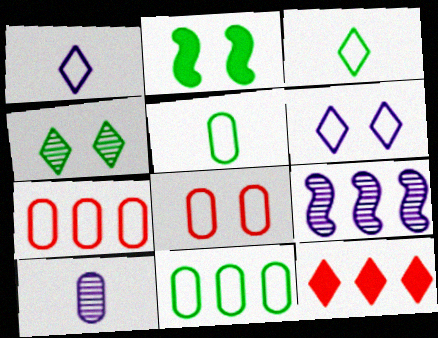[[1, 4, 12], 
[9, 11, 12]]